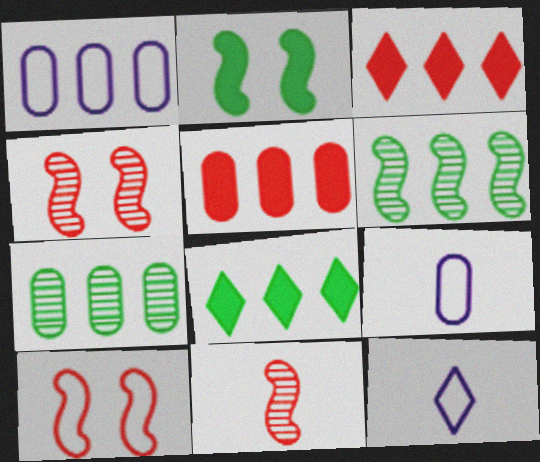[[1, 3, 6], 
[1, 5, 7], 
[4, 8, 9]]